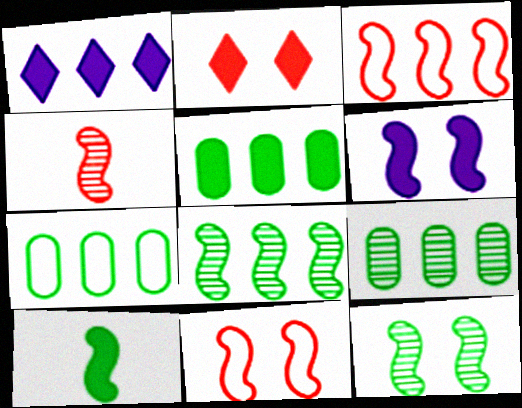[[1, 3, 9], 
[5, 7, 9], 
[6, 11, 12]]